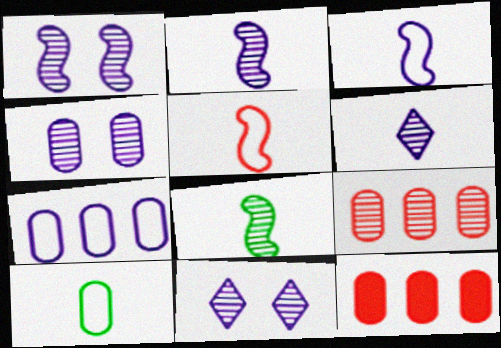[[1, 4, 11], 
[4, 10, 12], 
[8, 9, 11]]